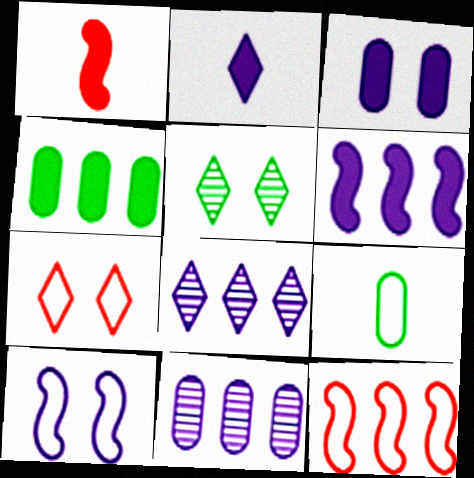[[2, 3, 6], 
[2, 10, 11], 
[4, 8, 12]]